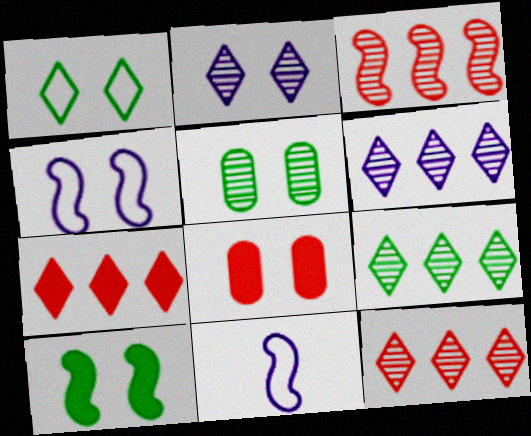[[1, 5, 10], 
[3, 10, 11], 
[5, 7, 11], 
[6, 9, 12], 
[8, 9, 11]]